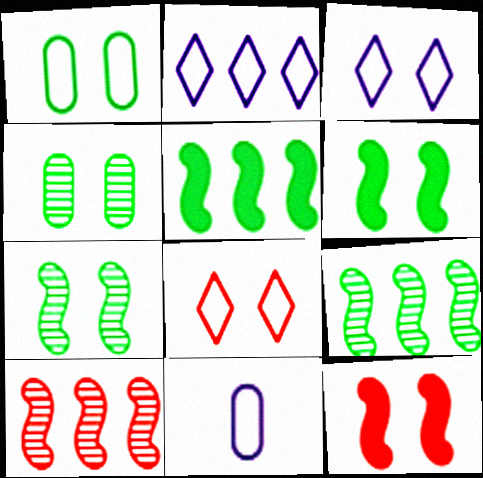[[3, 4, 12]]